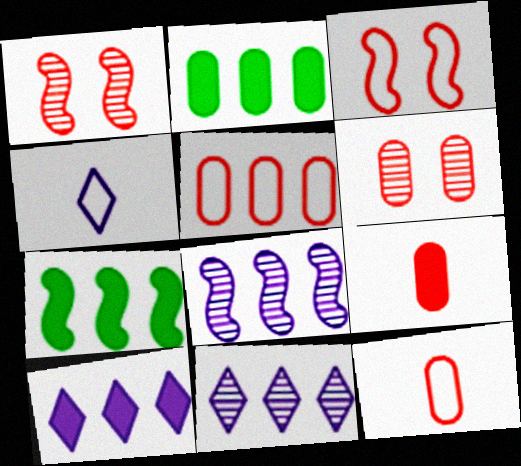[[1, 2, 4], 
[4, 6, 7], 
[5, 6, 9], 
[5, 7, 11]]